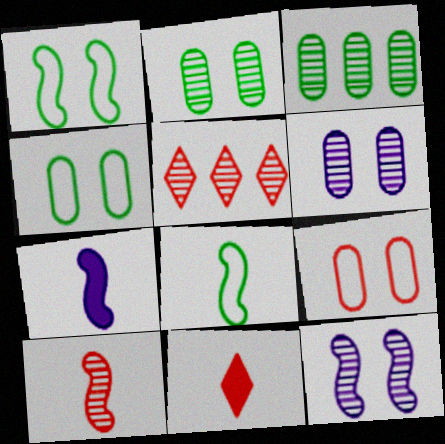[[4, 5, 7], 
[7, 8, 10]]